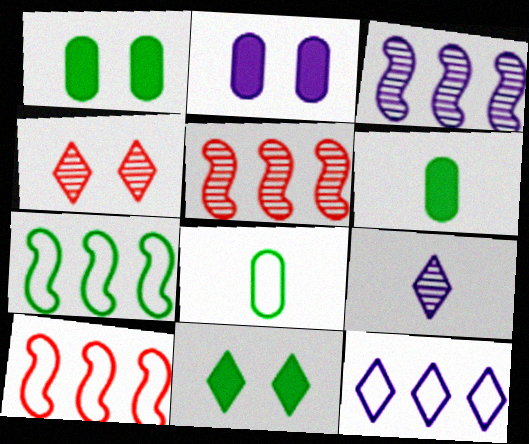[[1, 9, 10]]